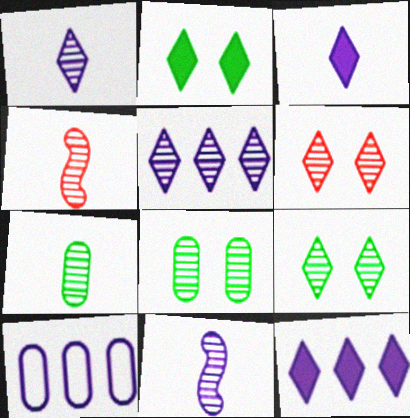[[1, 4, 7], 
[2, 4, 10], 
[4, 5, 8]]